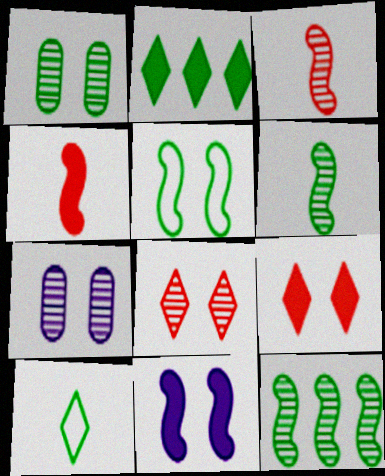[[5, 7, 9]]